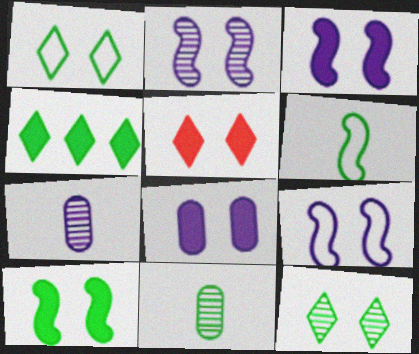[[2, 3, 9], 
[5, 8, 10]]